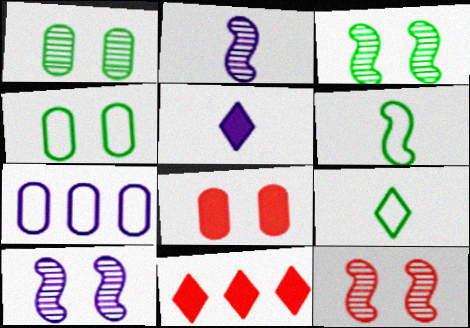[[2, 4, 11], 
[3, 10, 12], 
[5, 7, 10]]